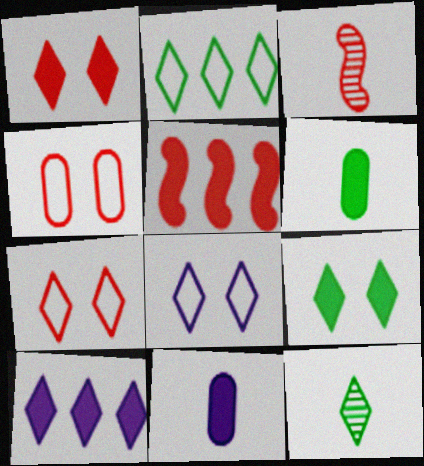[[2, 9, 12], 
[5, 9, 11], 
[7, 10, 12]]